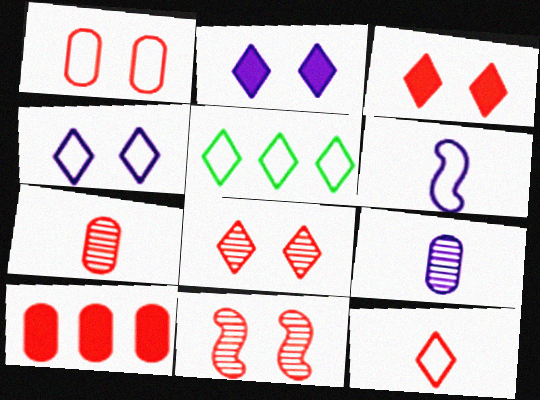[[1, 3, 11], 
[1, 5, 6], 
[1, 7, 10], 
[4, 5, 12], 
[10, 11, 12]]